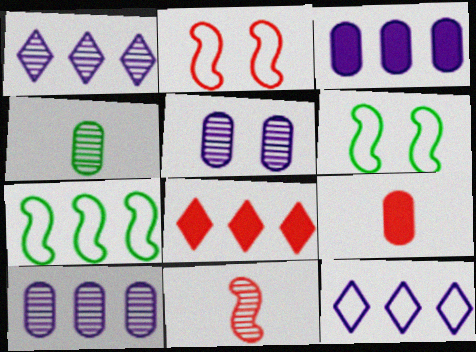[[1, 6, 9], 
[7, 8, 10]]